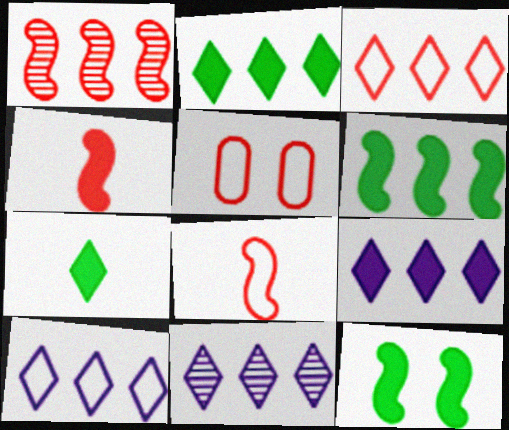[[2, 3, 11], 
[3, 5, 8], 
[9, 10, 11]]